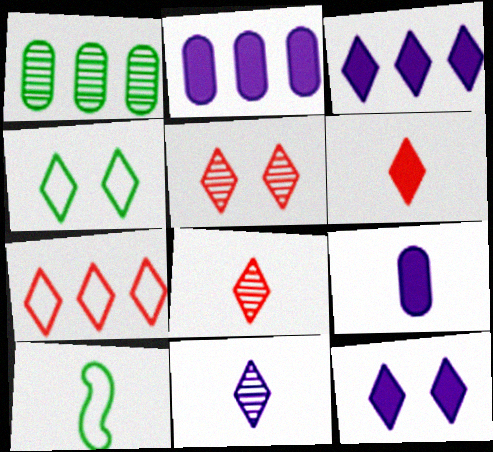[[2, 5, 10], 
[3, 4, 8], 
[4, 5, 12], 
[5, 6, 7], 
[8, 9, 10]]